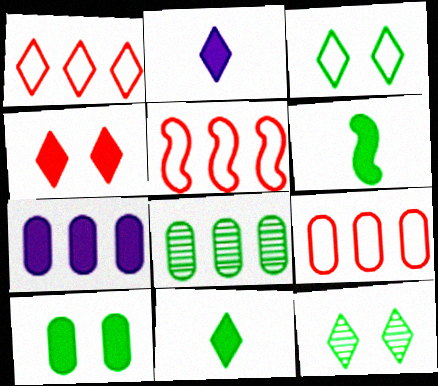[[1, 2, 12], 
[1, 5, 9], 
[3, 6, 8], 
[4, 6, 7], 
[7, 8, 9]]